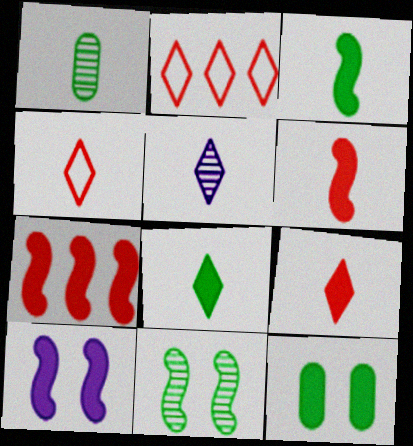[[1, 2, 10], 
[3, 7, 10], 
[4, 5, 8]]